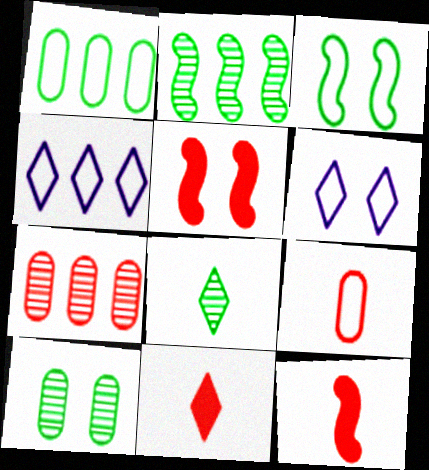[[2, 8, 10], 
[3, 4, 9], 
[4, 10, 12], 
[5, 6, 10]]